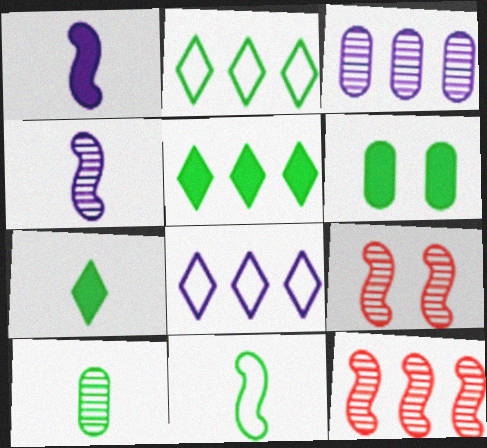[[7, 10, 11]]